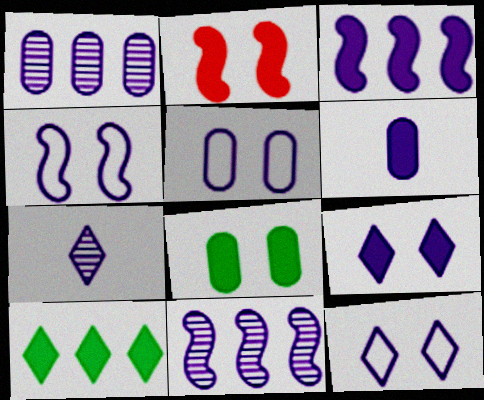[[1, 5, 6], 
[2, 6, 10], 
[2, 8, 9], 
[3, 5, 7], 
[3, 6, 9], 
[4, 5, 12], 
[6, 11, 12]]